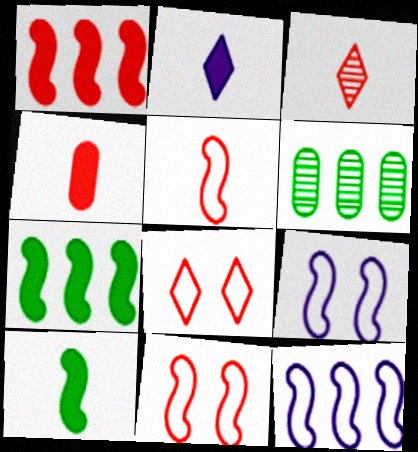[[2, 4, 10], 
[2, 6, 11], 
[3, 4, 5]]